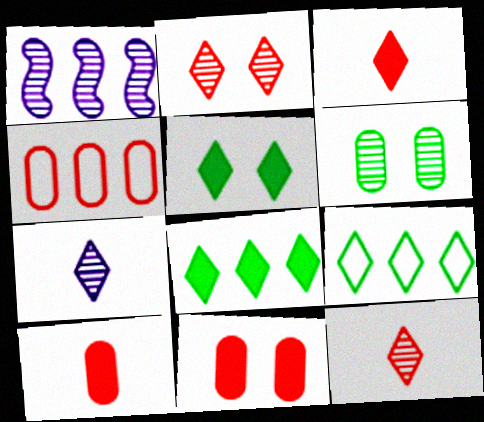[[1, 4, 8], 
[1, 6, 12]]